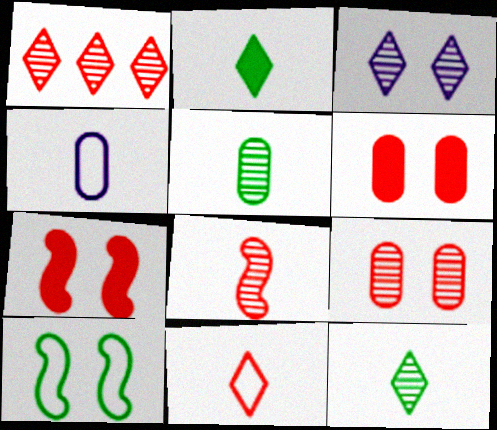[[1, 3, 12], 
[1, 8, 9], 
[2, 4, 8], 
[3, 6, 10]]